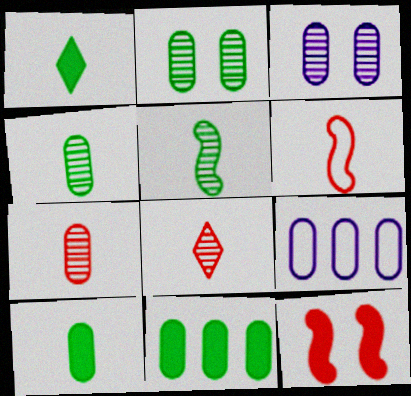[]